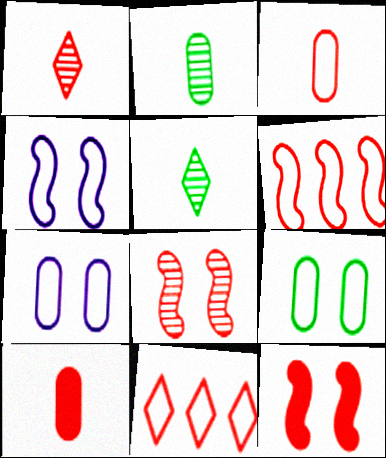[[8, 10, 11]]